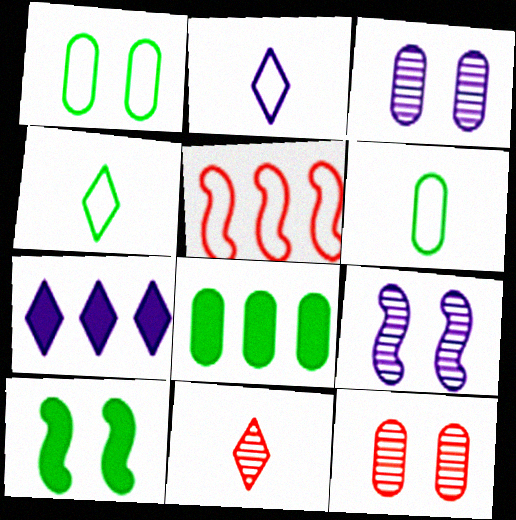[[1, 2, 5]]